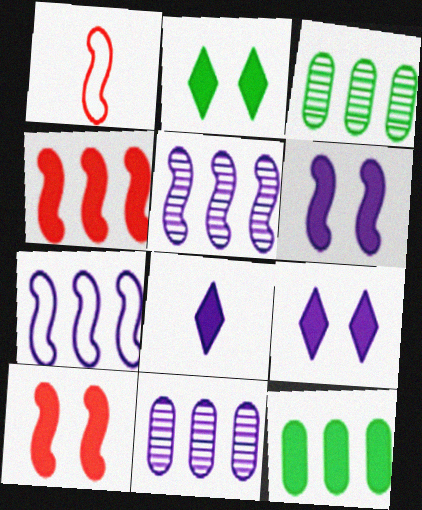[[1, 2, 11], 
[1, 3, 9], 
[8, 10, 12]]